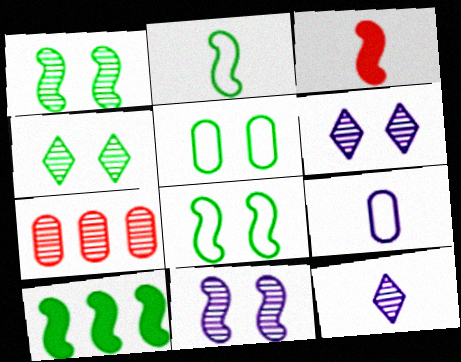[[1, 2, 10], 
[1, 7, 12]]